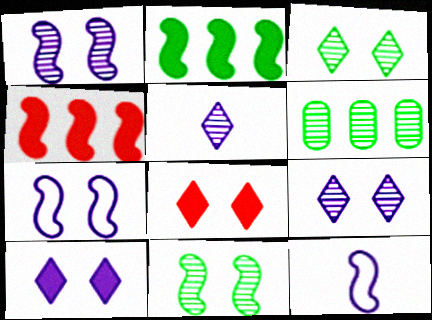[[4, 11, 12], 
[6, 8, 12]]